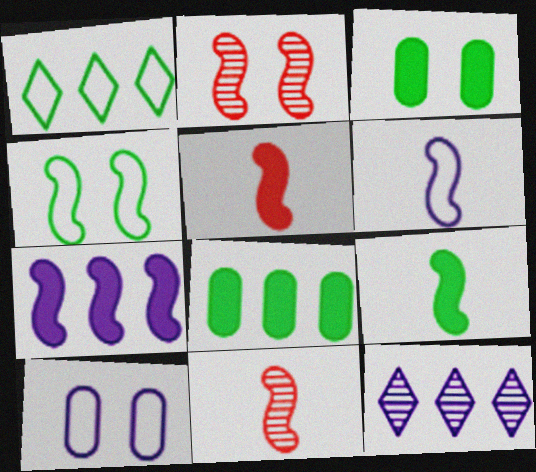[[4, 7, 11], 
[6, 9, 11]]